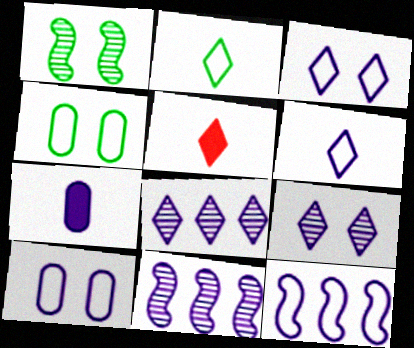[[3, 7, 11], 
[4, 5, 11], 
[6, 10, 12], 
[7, 9, 12]]